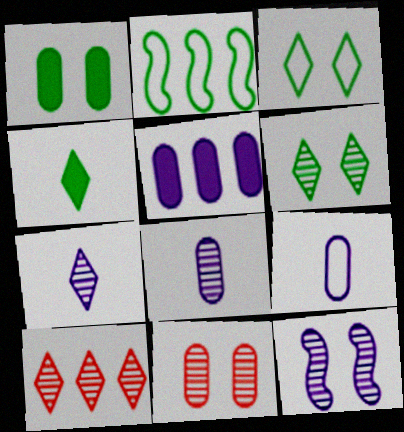[[2, 5, 10], 
[6, 7, 10], 
[6, 11, 12]]